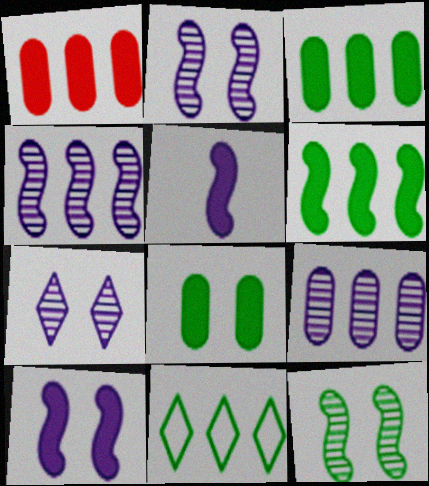[[1, 4, 11]]